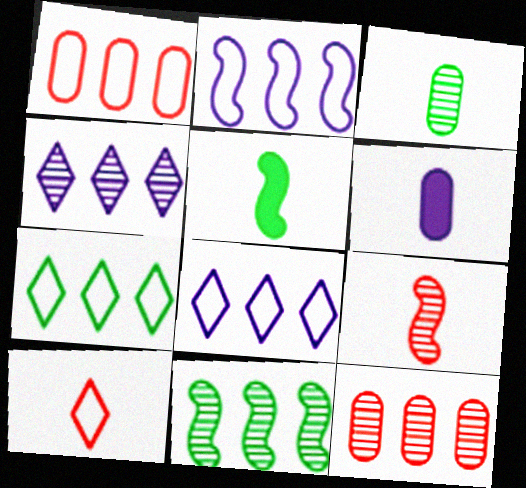[[1, 2, 7], 
[4, 11, 12]]